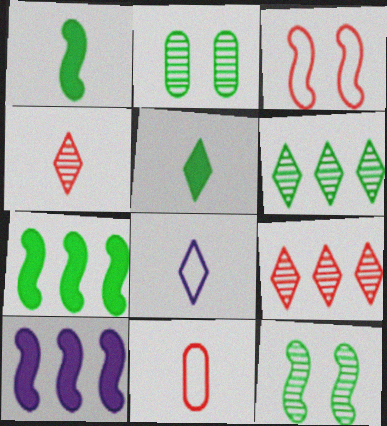[[4, 5, 8]]